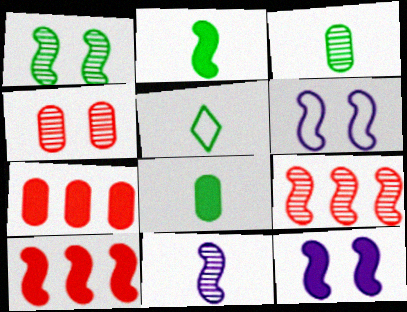[[1, 9, 11], 
[2, 3, 5], 
[2, 6, 9], 
[2, 10, 12]]